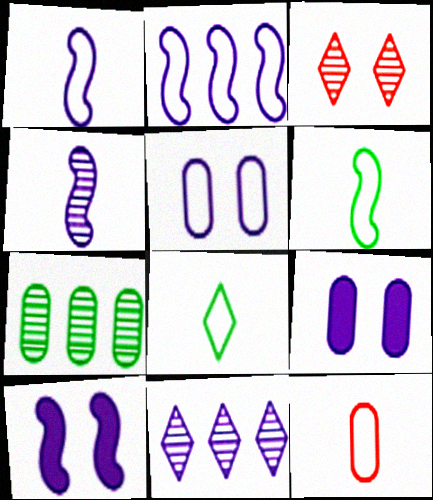[[1, 8, 12], 
[1, 9, 11], 
[2, 4, 10], 
[3, 4, 7], 
[7, 9, 12]]